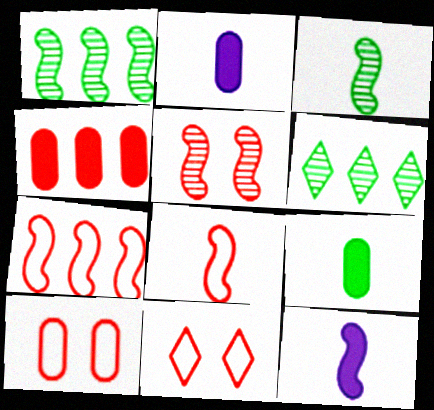[[1, 2, 11], 
[3, 8, 12], 
[6, 10, 12]]